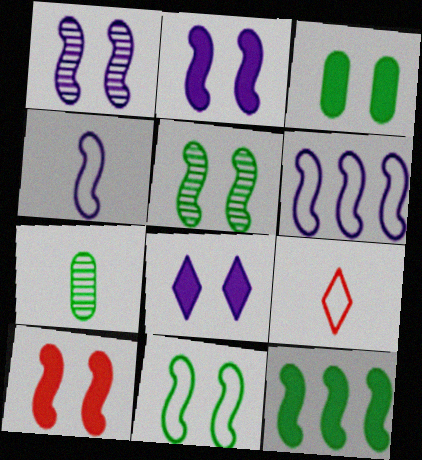[[1, 10, 11], 
[3, 8, 10]]